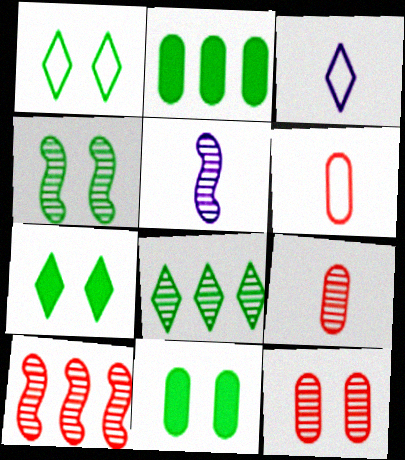[[1, 4, 11], 
[3, 10, 11], 
[4, 5, 10], 
[5, 8, 12]]